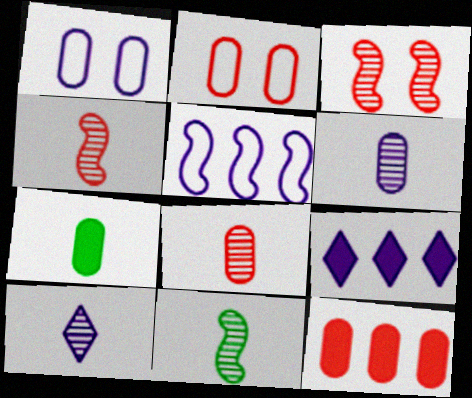[[2, 8, 12], 
[2, 9, 11], 
[8, 10, 11]]